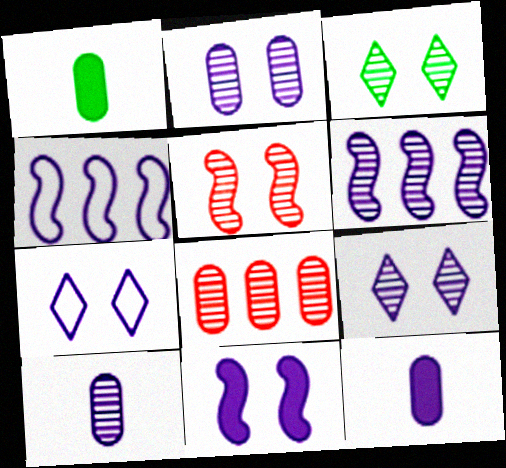[[2, 3, 5], 
[2, 7, 11], 
[4, 9, 12], 
[6, 7, 12], 
[6, 9, 10]]